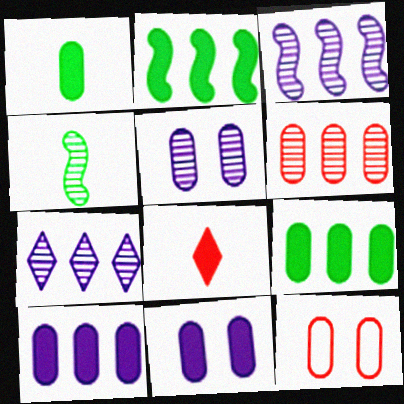[[2, 8, 11]]